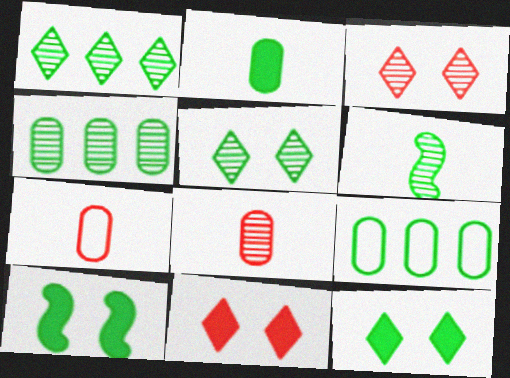[[4, 5, 6], 
[6, 9, 12]]